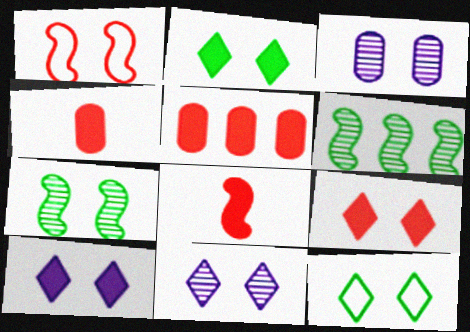[[1, 2, 3], 
[2, 9, 10], 
[5, 8, 9], 
[9, 11, 12]]